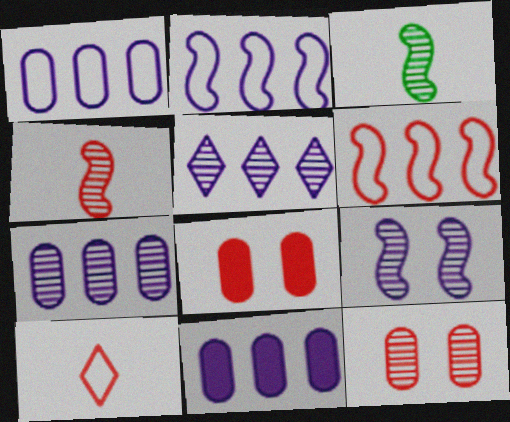[[1, 7, 11], 
[2, 5, 11], 
[3, 5, 12]]